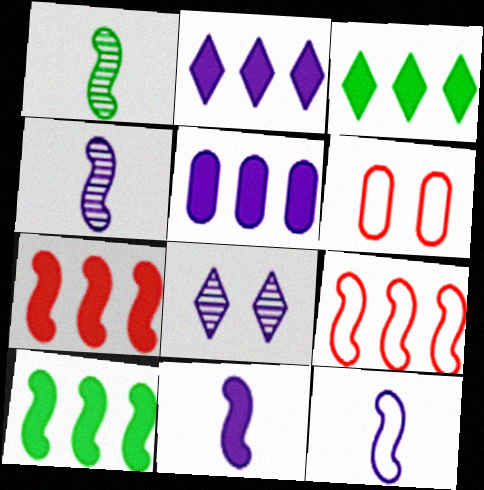[[1, 2, 6], 
[3, 4, 6], 
[3, 5, 7], 
[4, 11, 12], 
[5, 8, 12]]